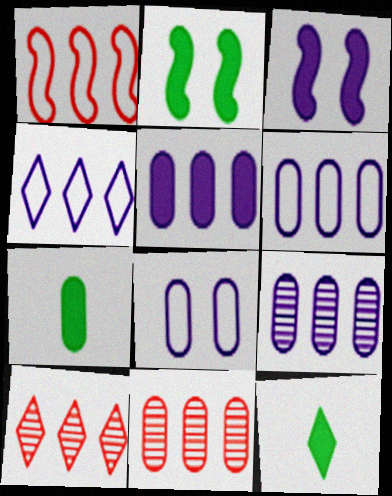[[5, 6, 9], 
[7, 8, 11]]